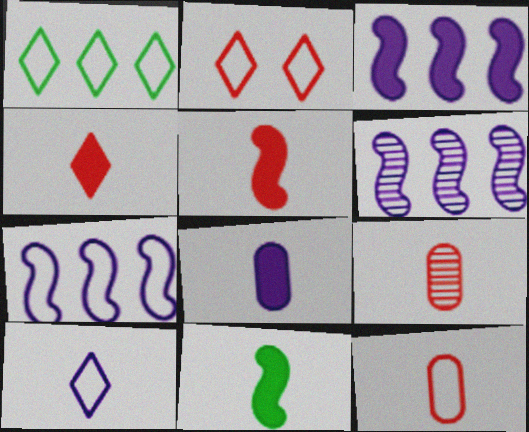[[1, 2, 10], 
[3, 6, 7], 
[4, 8, 11], 
[9, 10, 11]]